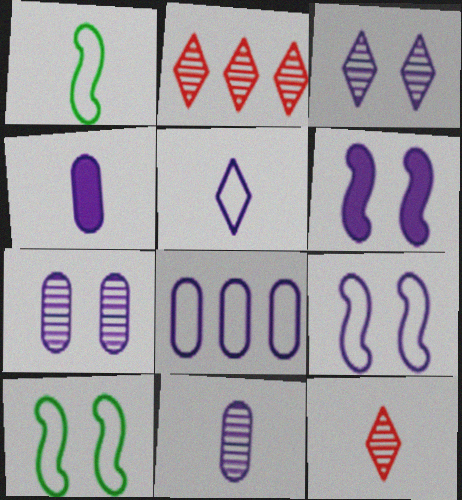[[1, 4, 12], 
[2, 4, 10], 
[4, 7, 8], 
[5, 8, 9]]